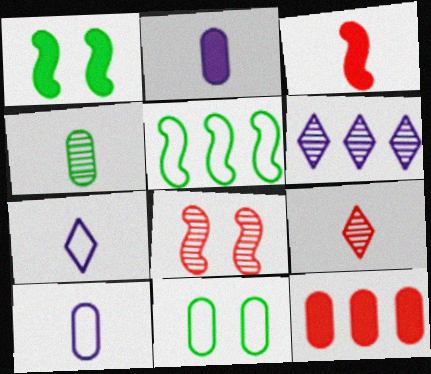[[3, 4, 7], 
[3, 6, 11], 
[4, 6, 8], 
[5, 6, 12]]